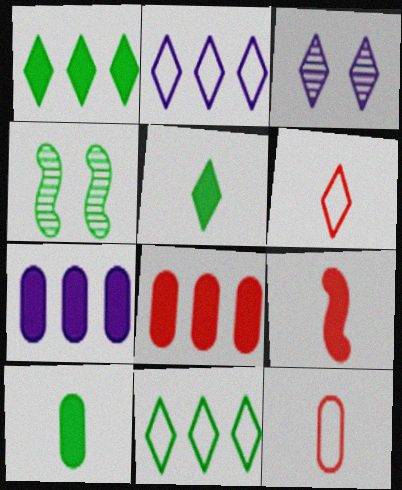[[1, 3, 6], 
[4, 6, 7], 
[4, 10, 11]]